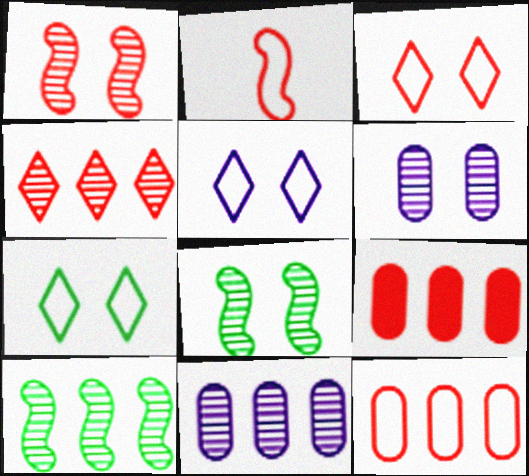[[2, 3, 12], 
[3, 5, 7], 
[4, 10, 11]]